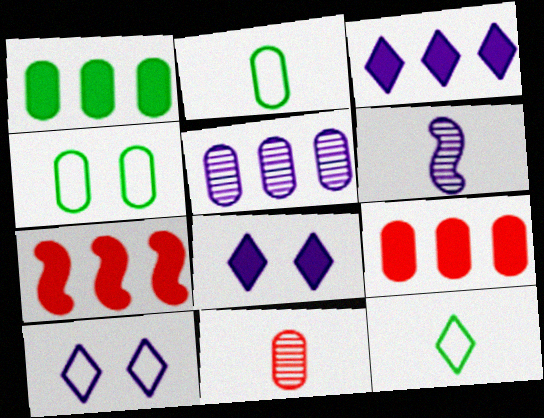[[1, 3, 7]]